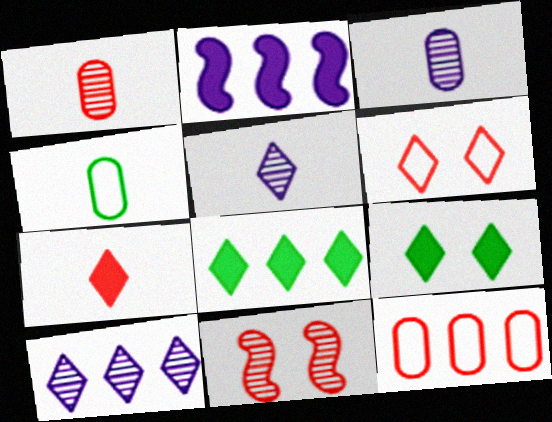[[5, 6, 8], 
[7, 11, 12]]